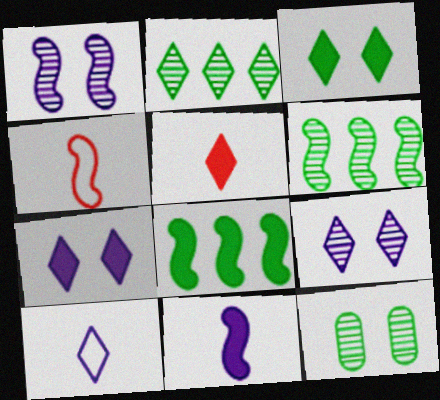[[1, 4, 8]]